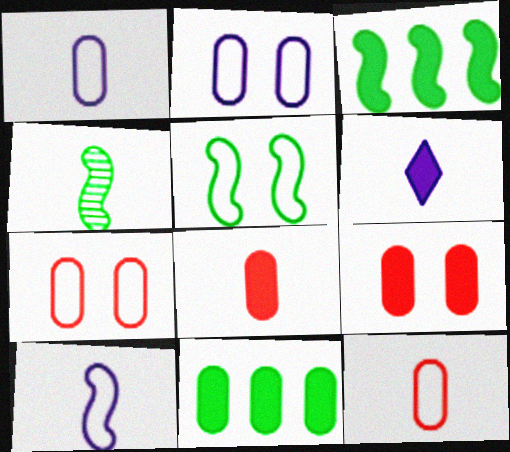[[3, 4, 5], 
[3, 6, 9], 
[4, 6, 12]]